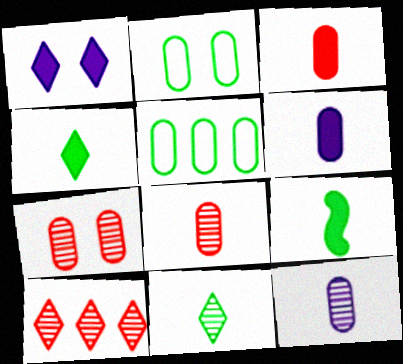[[5, 6, 7]]